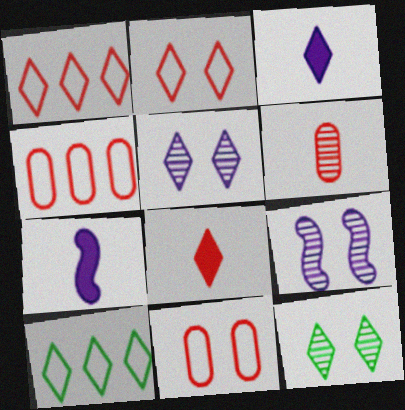[[1, 3, 12], 
[4, 7, 12], 
[5, 8, 10]]